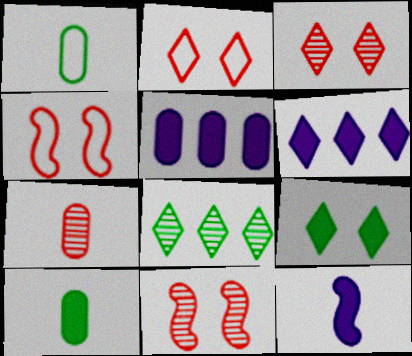[[1, 6, 11]]